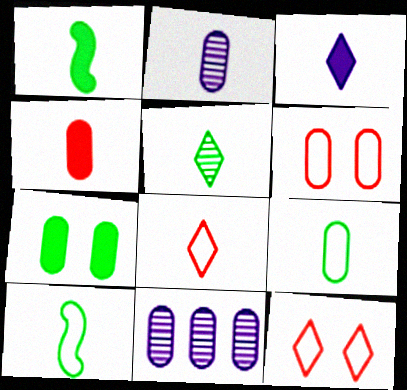[[1, 2, 8], 
[1, 3, 4], 
[1, 5, 9], 
[1, 11, 12], 
[2, 4, 9], 
[3, 5, 8]]